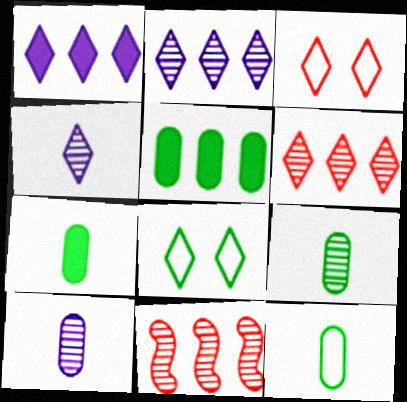[[7, 9, 12]]